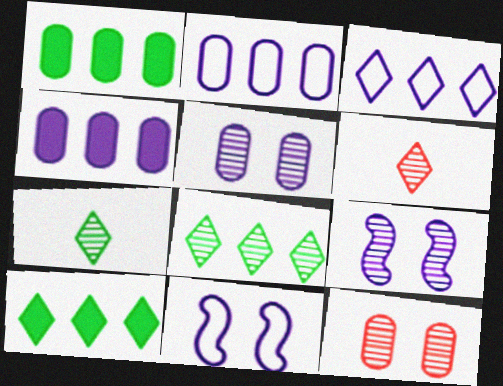[[1, 6, 11]]